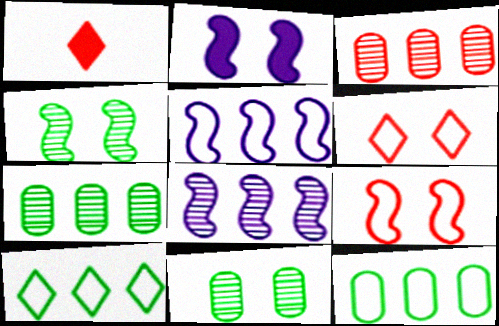[[1, 3, 9], 
[1, 5, 11], 
[2, 4, 9], 
[2, 6, 11]]